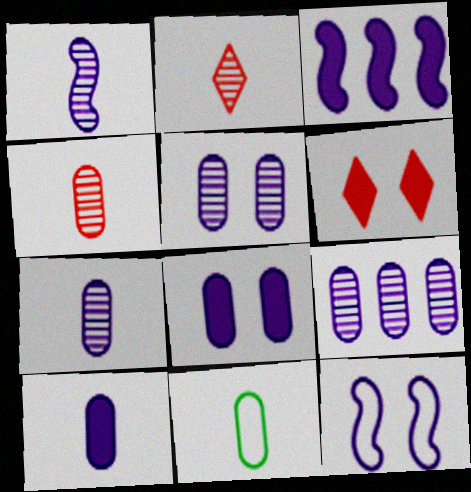[[1, 3, 12], 
[4, 10, 11], 
[5, 7, 9]]